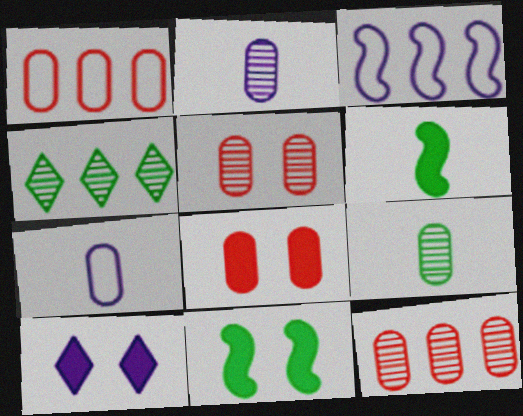[[2, 3, 10], 
[8, 10, 11]]